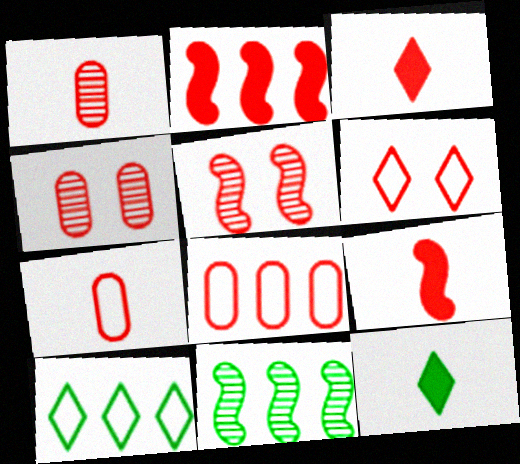[[1, 2, 6], 
[3, 5, 8]]